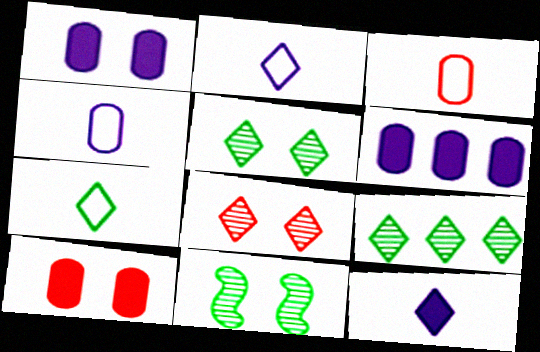[]